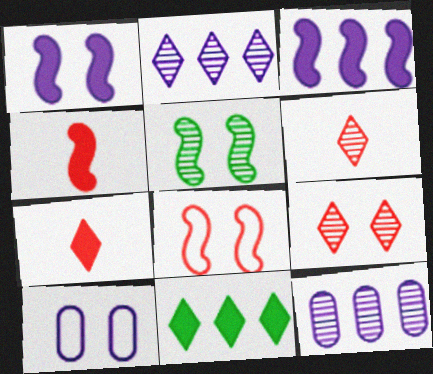[[1, 5, 8], 
[5, 6, 12]]